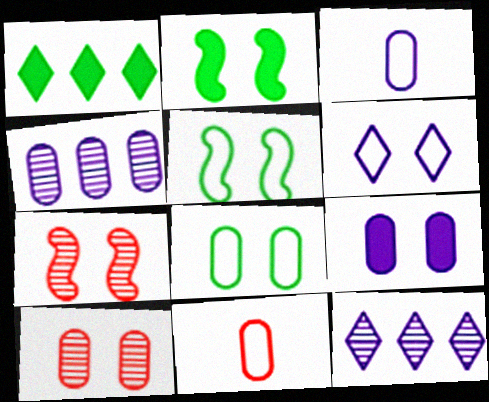[[1, 3, 7], 
[2, 6, 10], 
[2, 11, 12], 
[3, 4, 9], 
[8, 9, 10]]